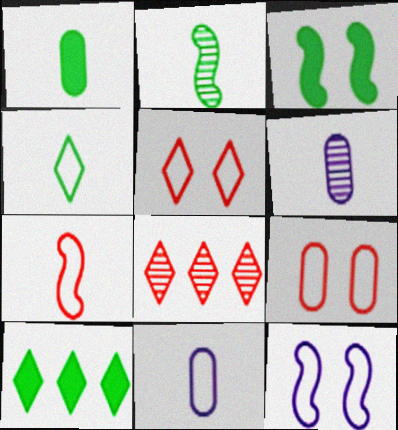[[1, 2, 4], 
[1, 3, 10], 
[1, 8, 12], 
[3, 8, 11], 
[4, 7, 11]]